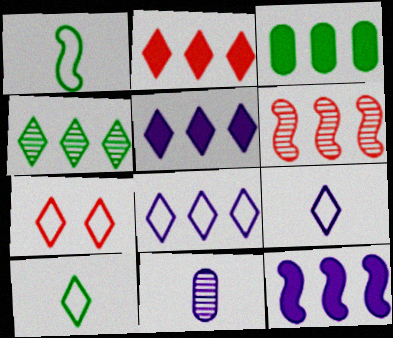[[2, 3, 12], 
[2, 4, 8], 
[3, 6, 8], 
[7, 8, 10]]